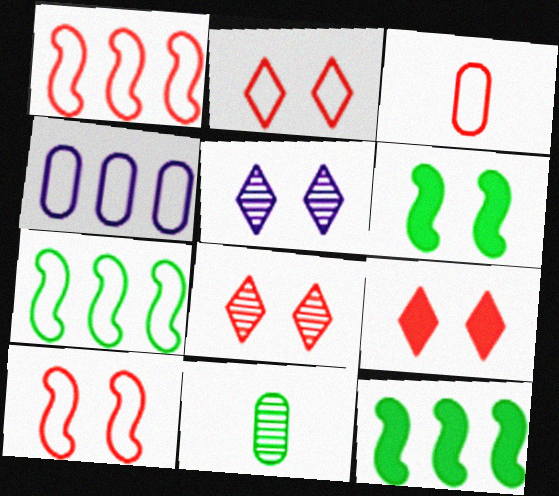[[1, 2, 3], 
[2, 8, 9], 
[3, 5, 12]]